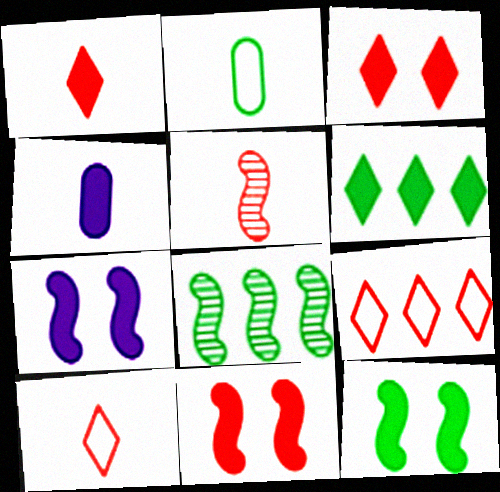[[4, 6, 11], 
[7, 11, 12]]